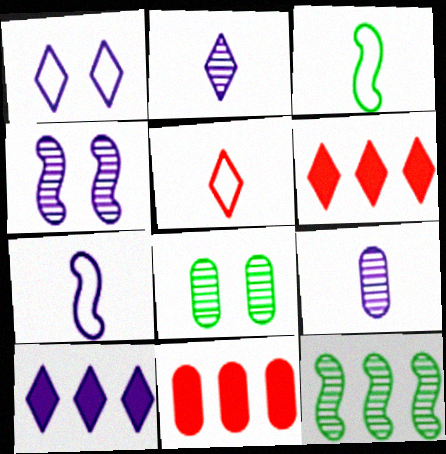[[1, 2, 10], 
[6, 7, 8]]